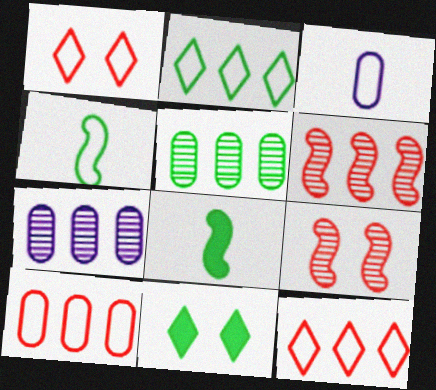[[1, 7, 8], 
[3, 6, 11], 
[4, 5, 11]]